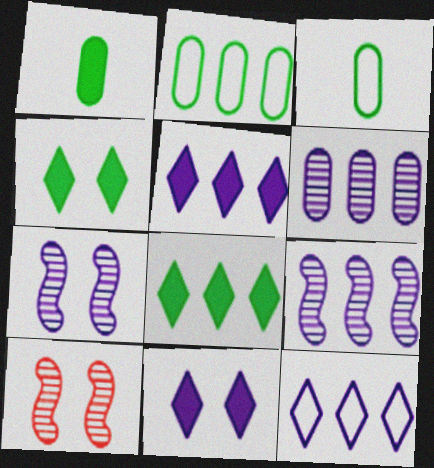[[1, 10, 12], 
[3, 5, 10]]